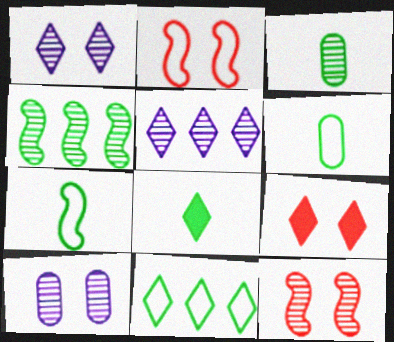[[3, 5, 12], 
[3, 7, 8]]